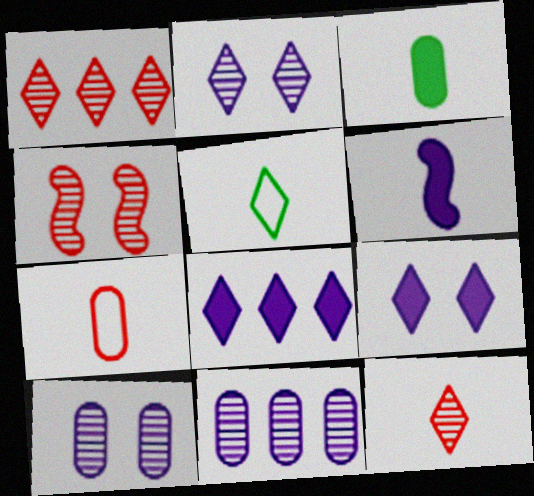[[1, 5, 9]]